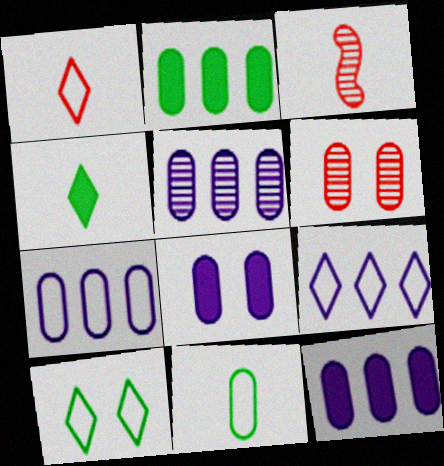[[1, 9, 10], 
[3, 10, 12], 
[5, 7, 12], 
[6, 11, 12]]